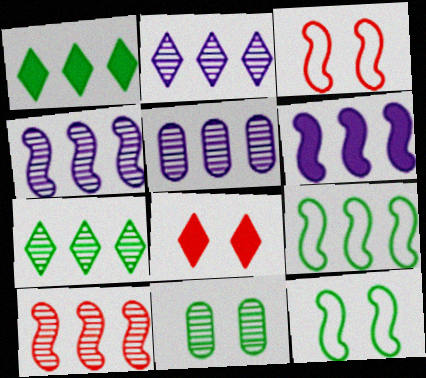[[2, 4, 5], 
[5, 7, 10], 
[6, 9, 10]]